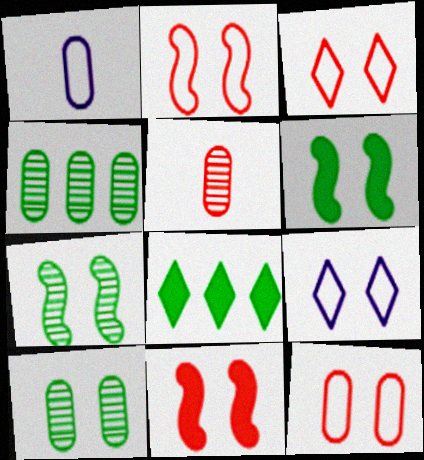[[2, 3, 12], 
[9, 10, 11]]